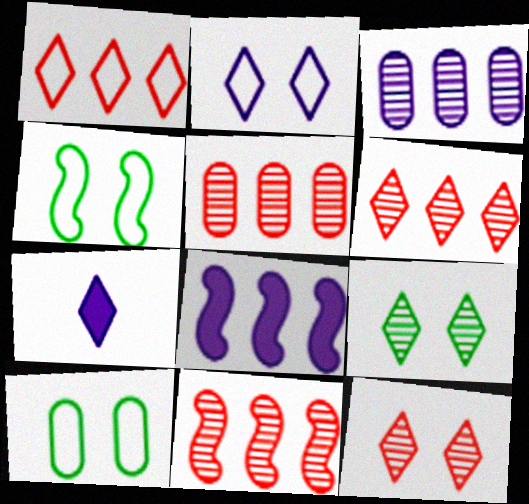[[1, 7, 9], 
[4, 5, 7], 
[5, 6, 11], 
[7, 10, 11]]